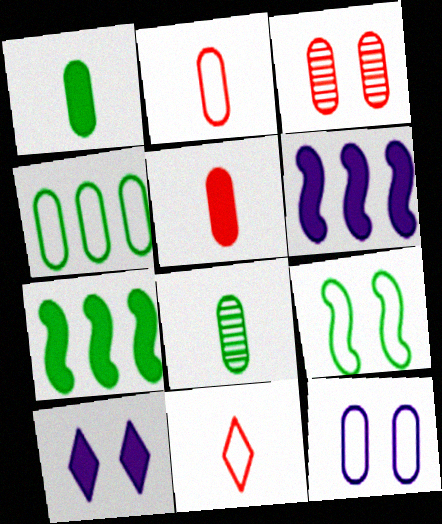[[2, 4, 12], 
[3, 9, 10], 
[5, 7, 10]]